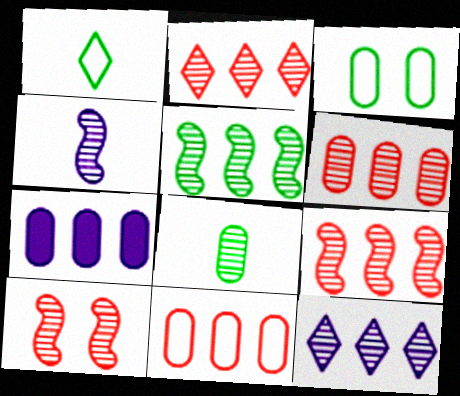[[1, 7, 10], 
[2, 6, 9], 
[4, 5, 10], 
[5, 6, 12], 
[8, 10, 12]]